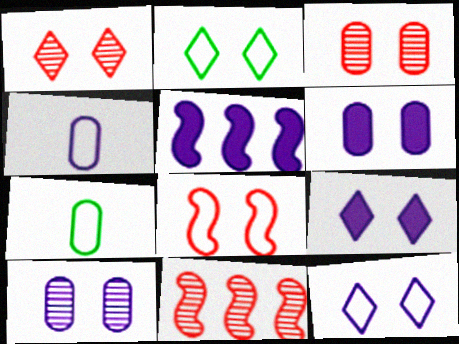[[1, 2, 9], 
[1, 5, 7], 
[7, 9, 11]]